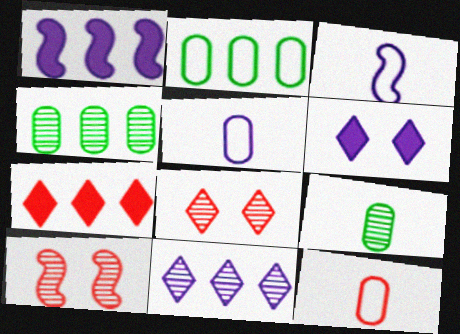[[7, 10, 12], 
[9, 10, 11]]